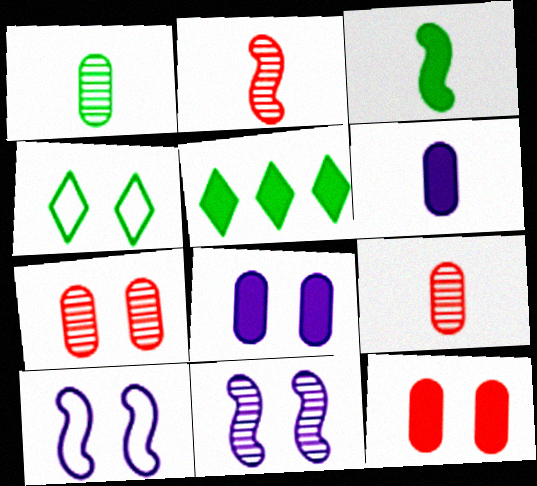[[4, 11, 12], 
[5, 9, 10]]